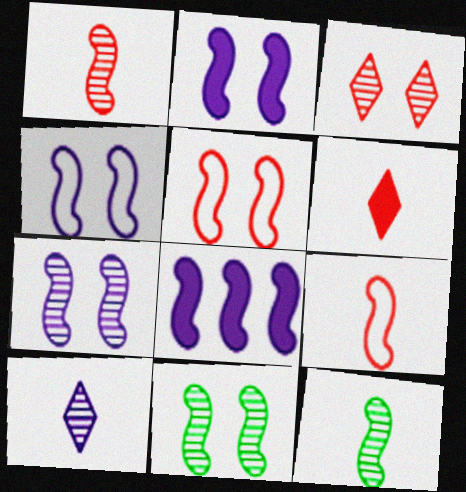[[2, 4, 7], 
[2, 5, 11], 
[5, 8, 12], 
[8, 9, 11]]